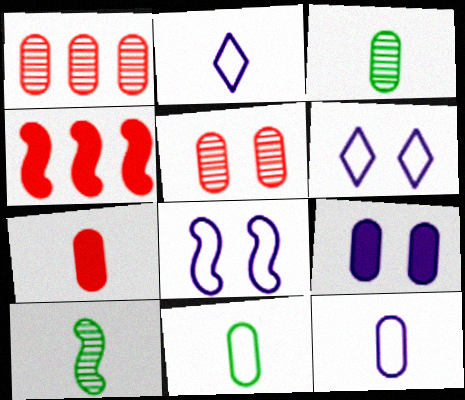[[1, 9, 11], 
[2, 7, 10], 
[3, 4, 6], 
[3, 7, 12], 
[4, 8, 10]]